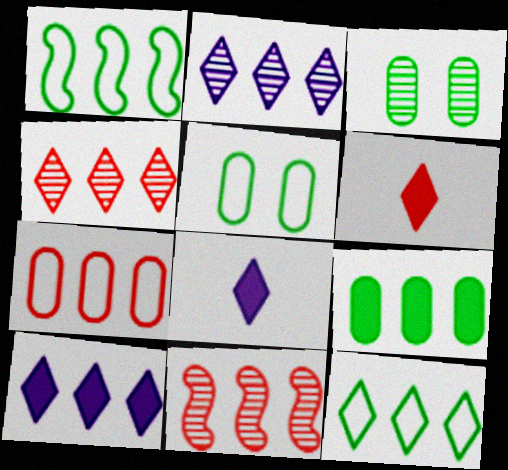[[4, 10, 12], 
[5, 8, 11]]